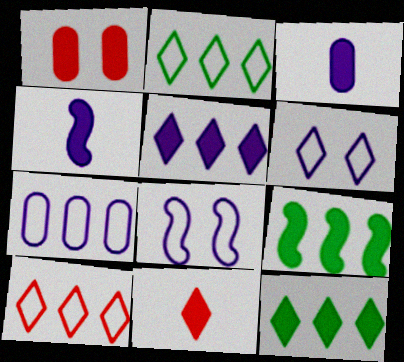[[1, 4, 12]]